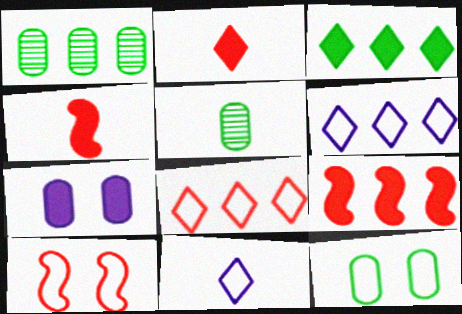[[1, 6, 9], 
[3, 4, 7], 
[4, 5, 11]]